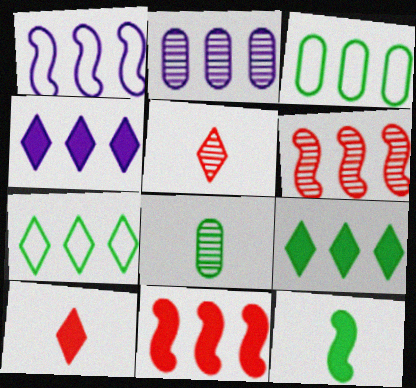[[1, 2, 4], 
[2, 7, 11], 
[3, 4, 6]]